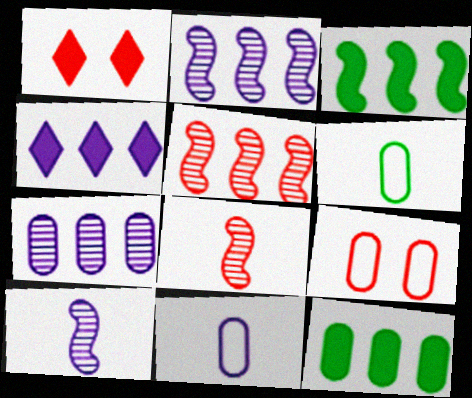[[1, 2, 6]]